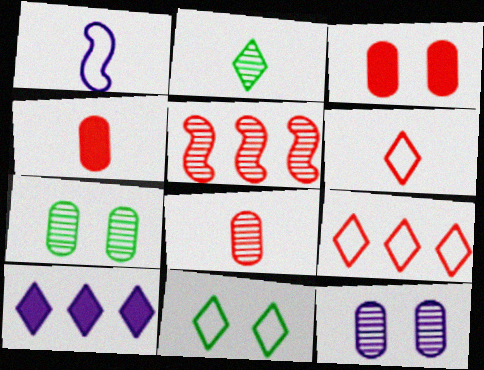[[1, 2, 4], 
[1, 10, 12], 
[2, 5, 12], 
[3, 5, 6]]